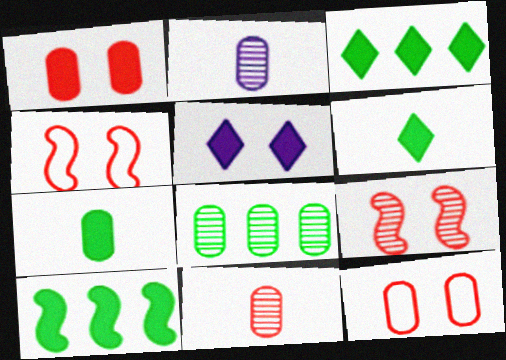[[2, 3, 4]]